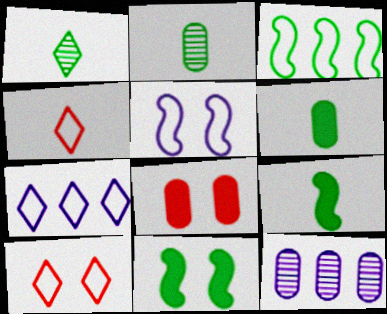[[4, 11, 12], 
[9, 10, 12]]